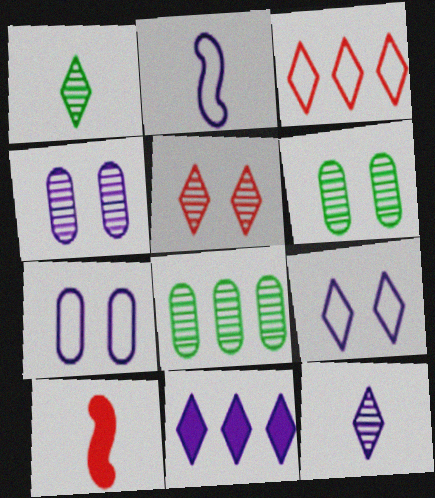[[2, 4, 11], 
[8, 9, 10], 
[9, 11, 12]]